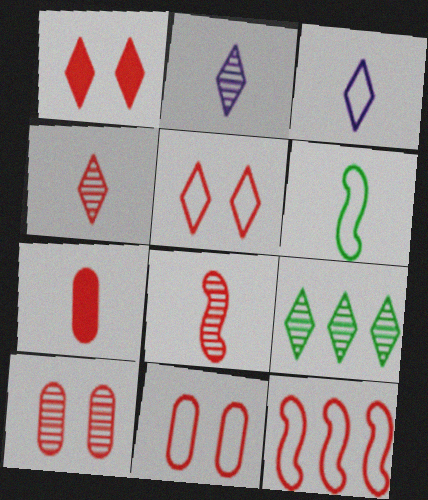[[1, 3, 9], 
[2, 6, 7]]